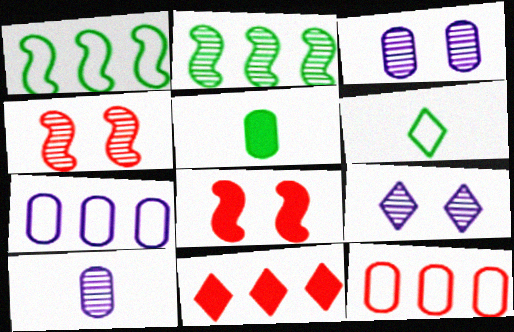[[2, 7, 11], 
[3, 5, 12], 
[6, 9, 11]]